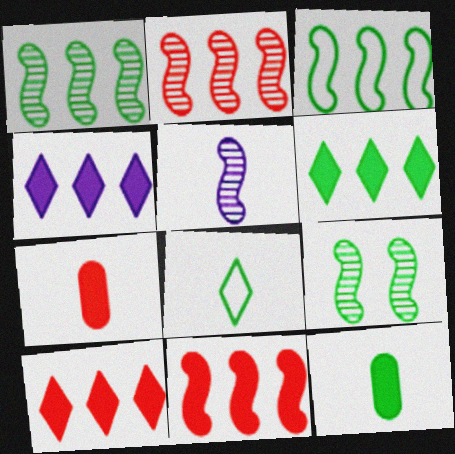[[2, 5, 9], 
[4, 6, 10], 
[5, 7, 8]]